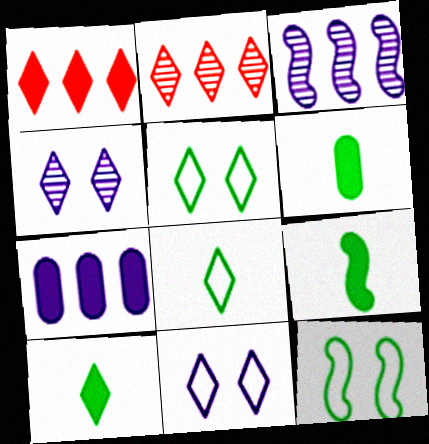[[1, 4, 8], 
[2, 10, 11], 
[6, 9, 10]]